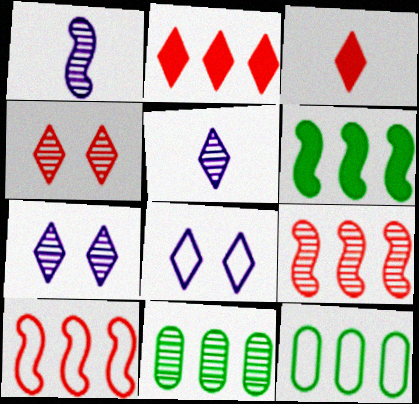[[1, 4, 11]]